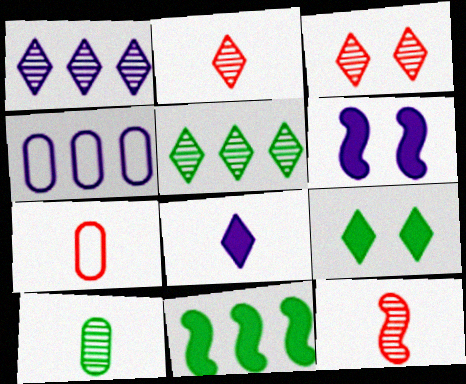[[4, 9, 12], 
[5, 6, 7]]